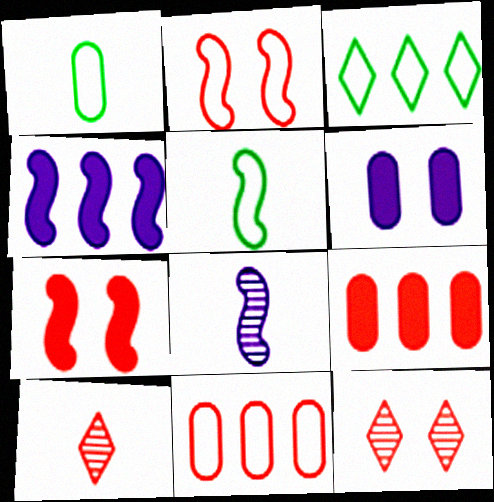[[1, 4, 12], 
[2, 9, 10], 
[7, 10, 11]]